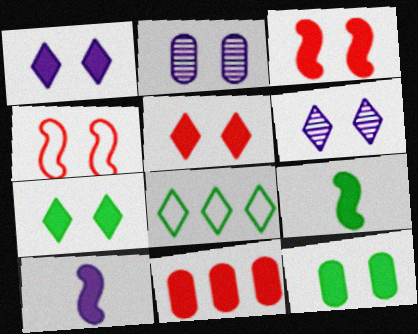[[1, 3, 12], 
[1, 5, 7], 
[1, 9, 11], 
[2, 4, 7], 
[4, 6, 12], 
[7, 10, 11]]